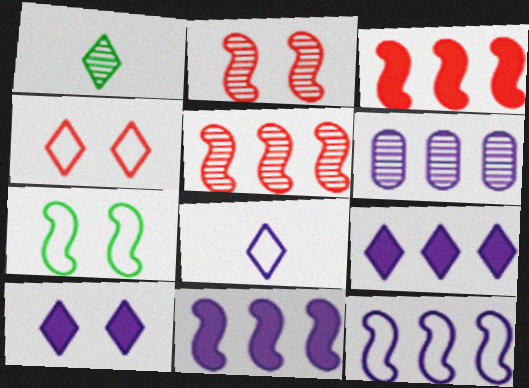[[1, 2, 6], 
[1, 4, 9], 
[6, 9, 12]]